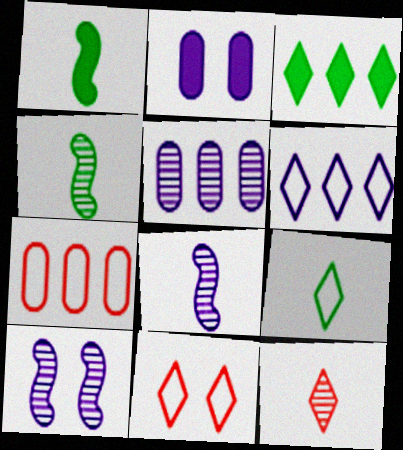[[1, 5, 11], 
[2, 6, 8], 
[6, 9, 11]]